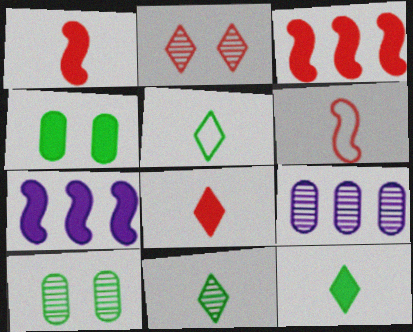[[4, 7, 8], 
[5, 11, 12]]